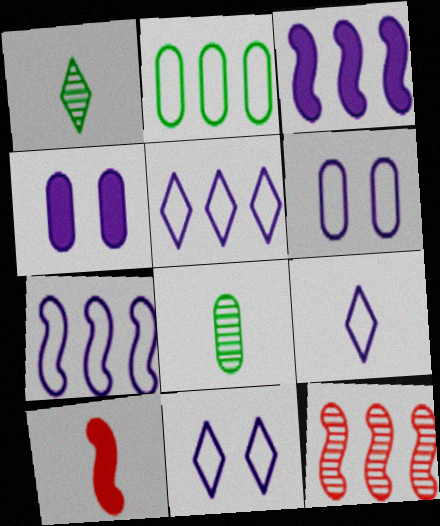[[5, 9, 11], 
[6, 7, 9], 
[8, 9, 10]]